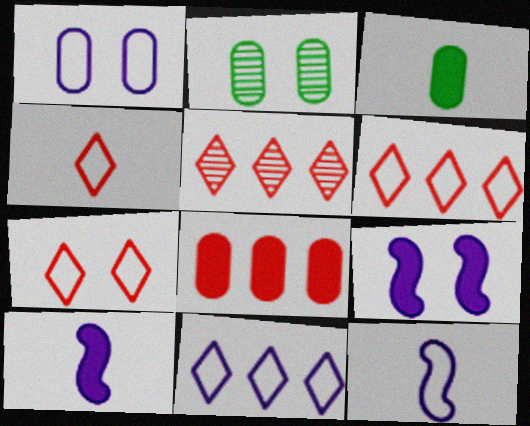[[1, 11, 12], 
[2, 6, 10], 
[2, 7, 9], 
[4, 6, 7]]